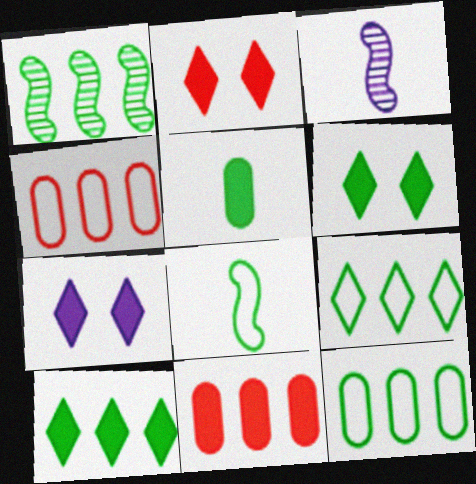[[1, 10, 12], 
[2, 3, 12], 
[2, 6, 7], 
[3, 4, 6]]